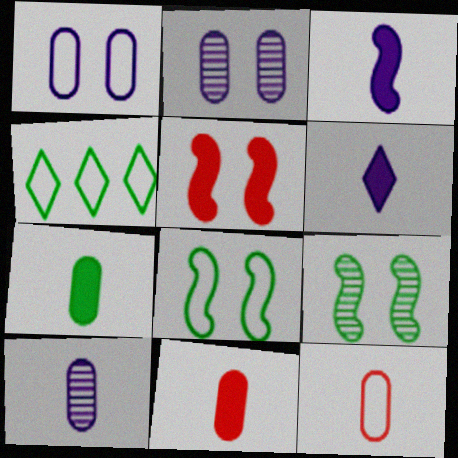[[4, 5, 10], 
[4, 7, 9], 
[7, 10, 12]]